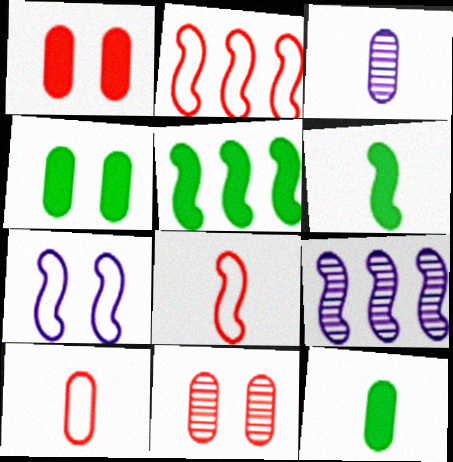[[2, 5, 9], 
[3, 10, 12]]